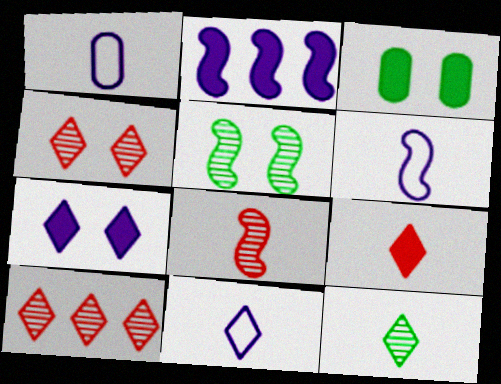[[1, 6, 11], 
[2, 3, 9], 
[3, 6, 10], 
[9, 11, 12]]